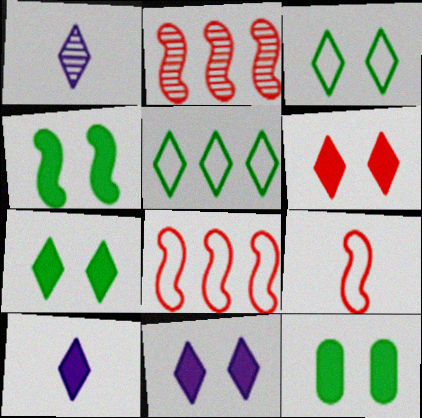[[1, 5, 6], 
[1, 8, 12], 
[4, 7, 12], 
[6, 7, 11]]